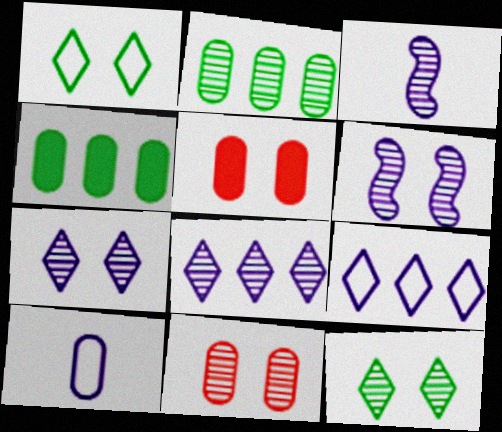[[1, 5, 6], 
[2, 5, 10], 
[4, 10, 11], 
[6, 11, 12]]